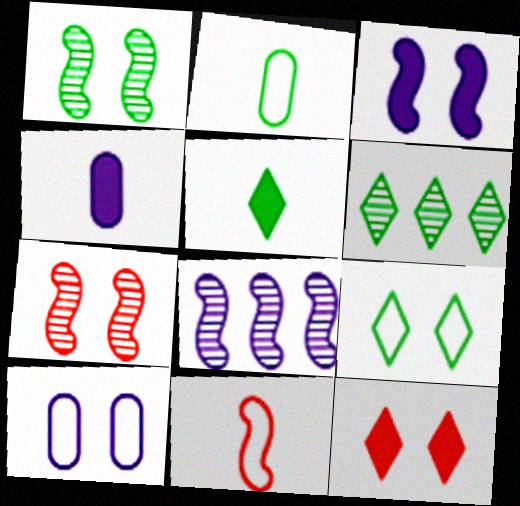[[1, 10, 12], 
[2, 8, 12], 
[5, 6, 9]]